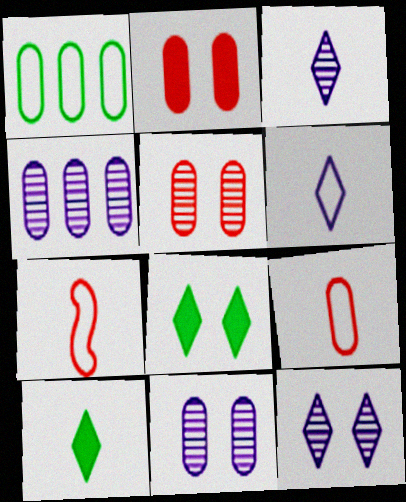[[4, 7, 8]]